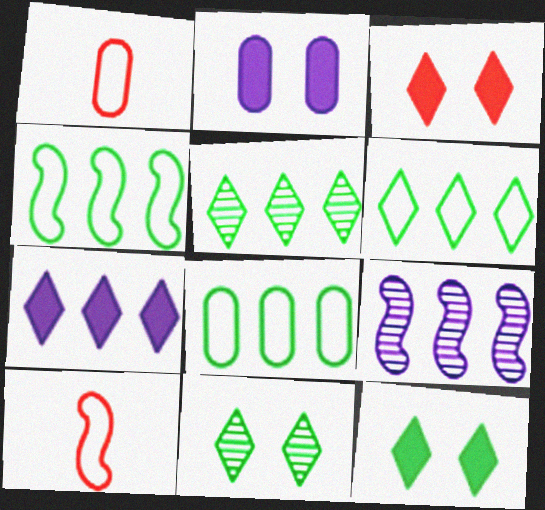[[1, 9, 12], 
[2, 5, 10], 
[4, 6, 8]]